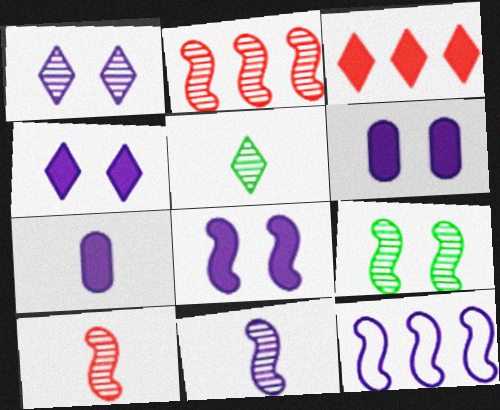[[1, 7, 12], 
[2, 9, 11], 
[4, 6, 8], 
[8, 11, 12]]